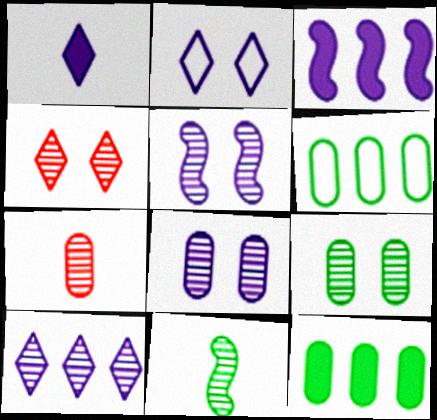[[1, 2, 10], 
[4, 5, 9]]